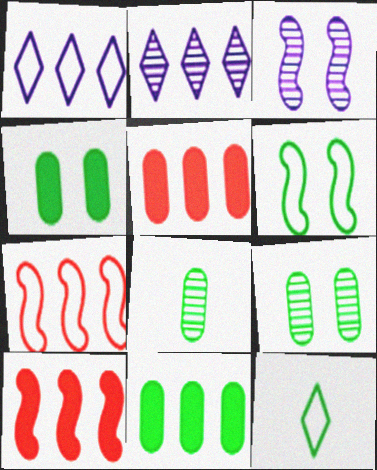[[2, 7, 11], 
[3, 5, 12]]